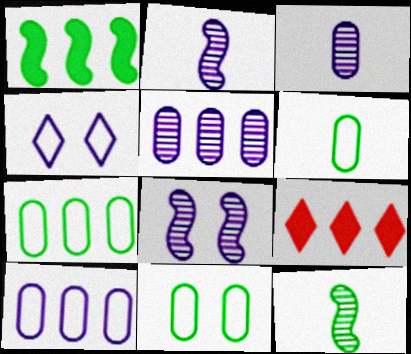[[2, 9, 11], 
[6, 7, 11], 
[6, 8, 9]]